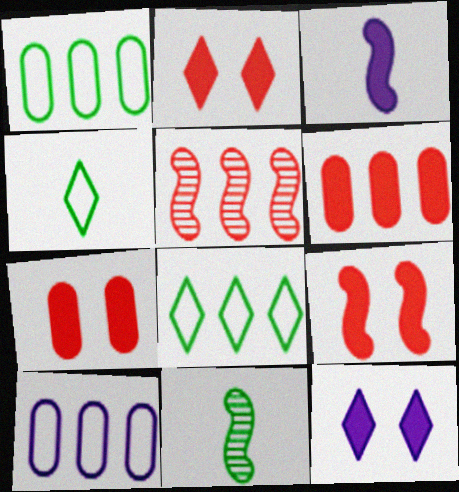[[2, 7, 9], 
[2, 10, 11]]